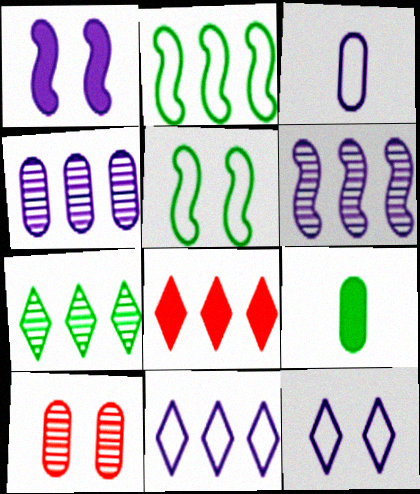[[1, 8, 9], 
[2, 4, 8], 
[5, 7, 9], 
[7, 8, 11]]